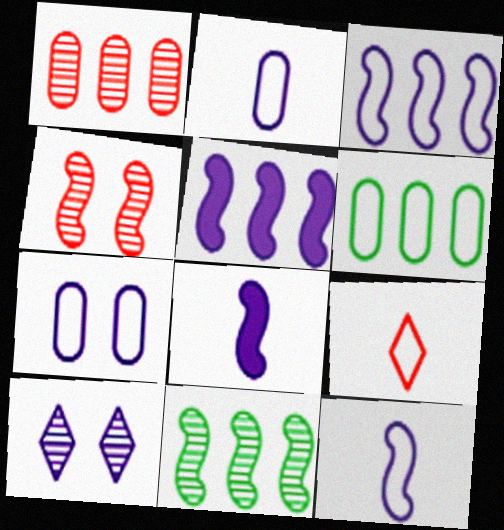[[2, 5, 10]]